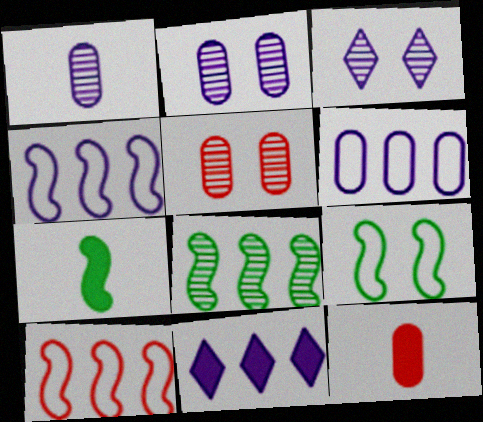[[7, 8, 9]]